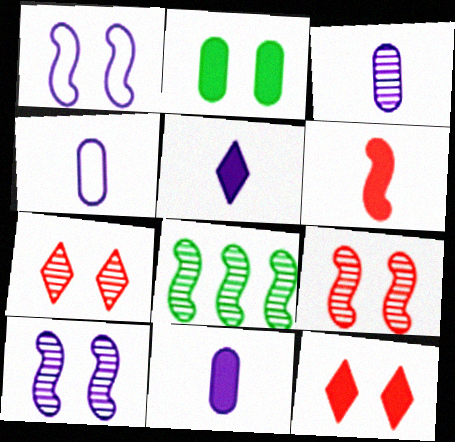[[1, 2, 7], 
[1, 6, 8], 
[3, 4, 11], 
[3, 7, 8], 
[4, 8, 12]]